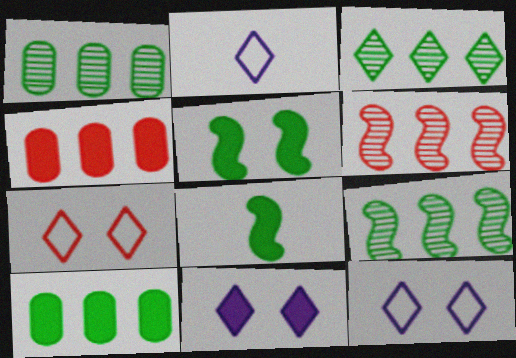[[1, 3, 9], 
[4, 8, 11]]